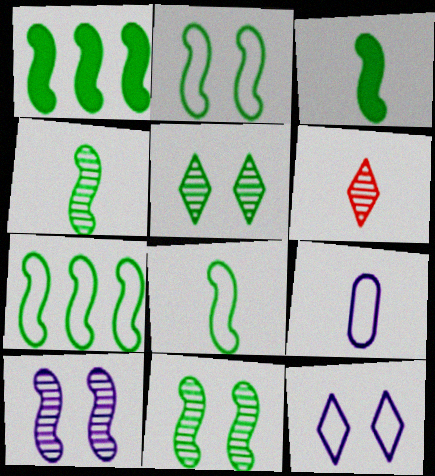[[1, 2, 4], 
[1, 8, 11], 
[2, 7, 8], 
[3, 4, 8], 
[3, 6, 9], 
[3, 7, 11]]